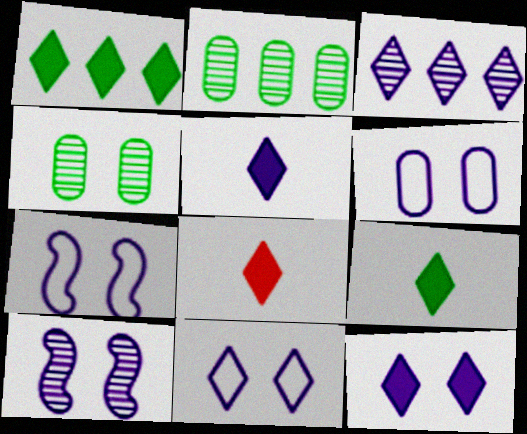[[1, 8, 12], 
[2, 7, 8], 
[3, 5, 11], 
[5, 8, 9], 
[6, 7, 11], 
[6, 10, 12]]